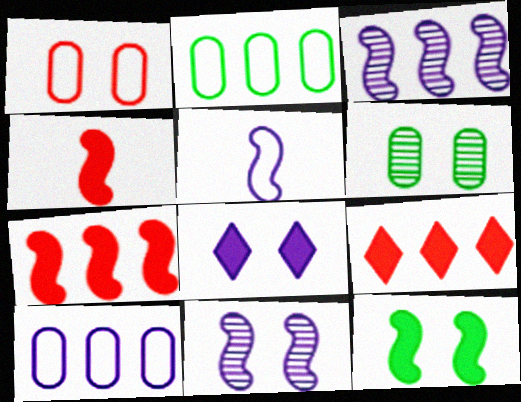[[2, 3, 9], 
[5, 6, 9]]